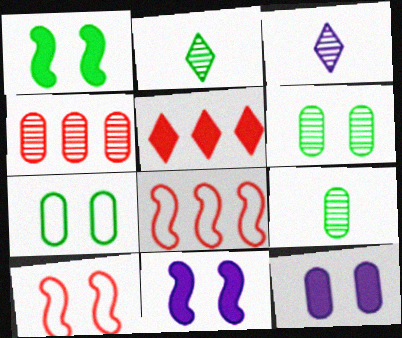[[2, 8, 12], 
[4, 5, 8]]